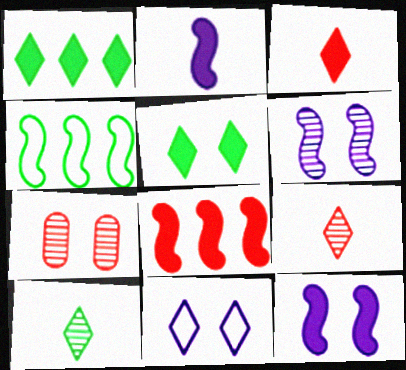[[1, 9, 11]]